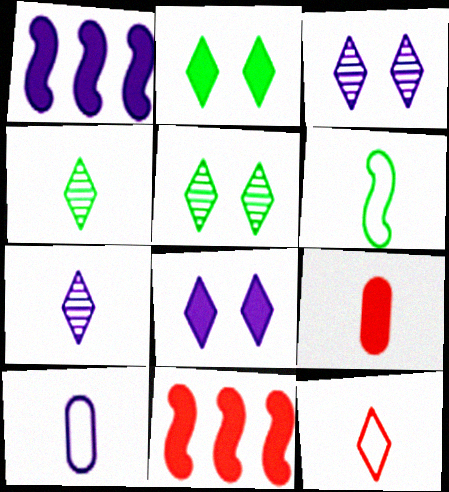[[1, 2, 9], 
[1, 3, 10], 
[5, 10, 11], 
[6, 7, 9], 
[6, 10, 12]]